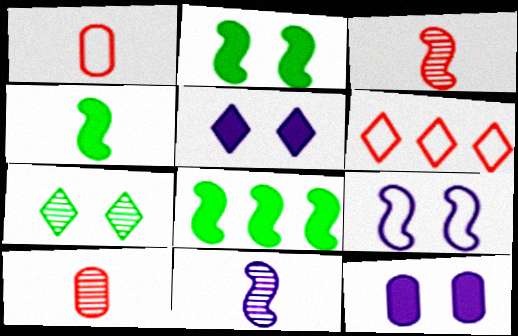[[2, 4, 8], 
[3, 8, 9]]